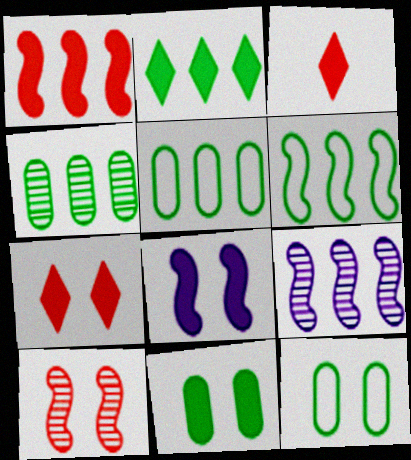[[1, 6, 9], 
[2, 4, 6], 
[3, 9, 12], 
[7, 8, 11]]